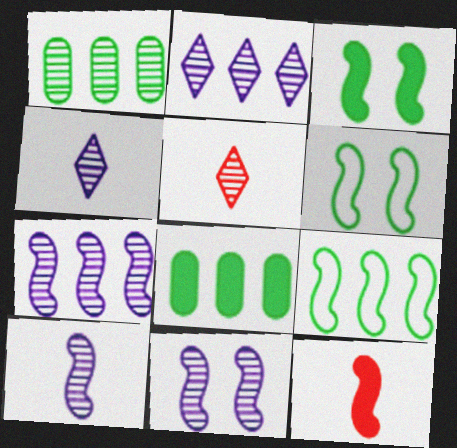[[1, 5, 11], 
[6, 7, 12], 
[7, 10, 11], 
[9, 11, 12]]